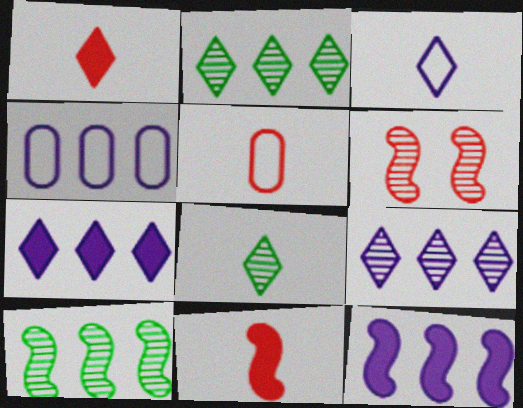[[1, 3, 8], 
[4, 9, 12]]